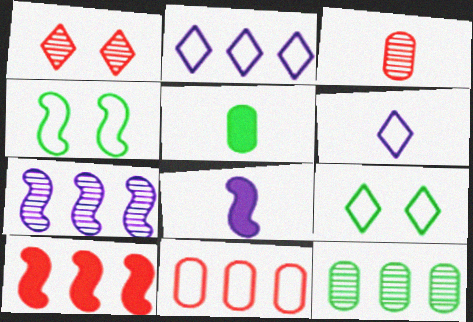[[2, 10, 12], 
[4, 6, 11]]